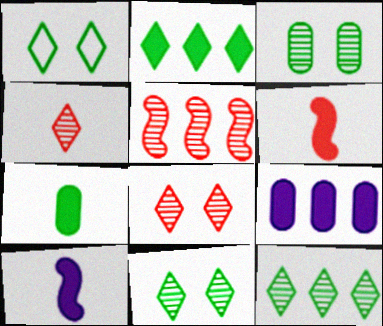[]